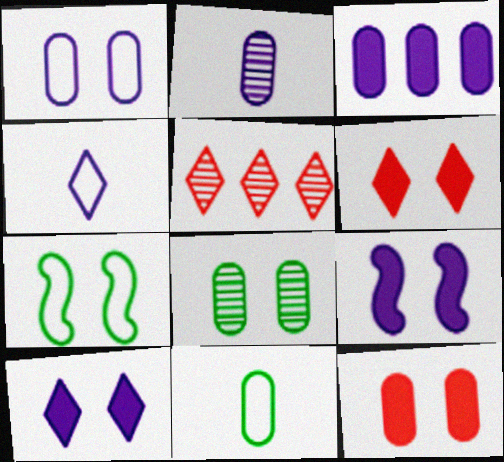[[1, 2, 3], 
[1, 8, 12], 
[5, 9, 11]]